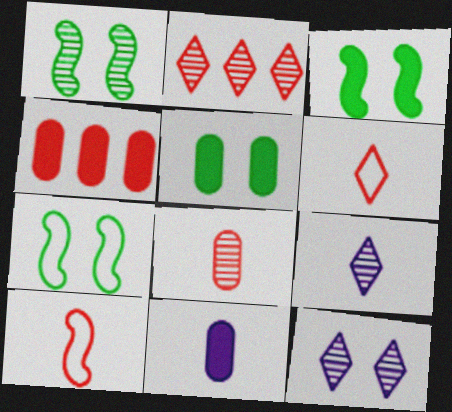[[1, 3, 7], 
[2, 7, 11], 
[4, 5, 11], 
[4, 7, 9]]